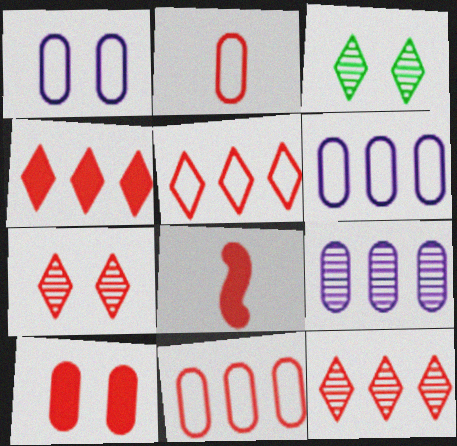[[3, 6, 8], 
[4, 5, 12], 
[4, 8, 10], 
[7, 8, 11]]